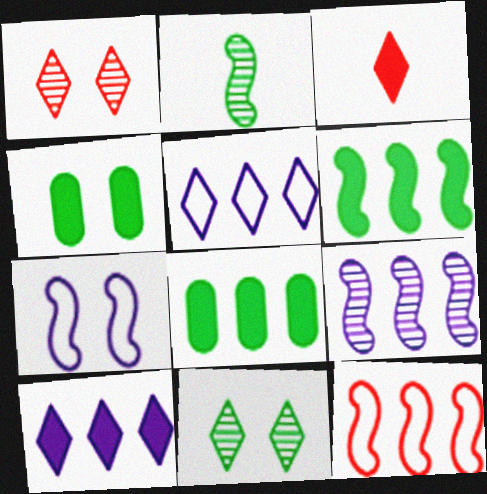[[1, 4, 7], 
[3, 5, 11], 
[6, 9, 12]]